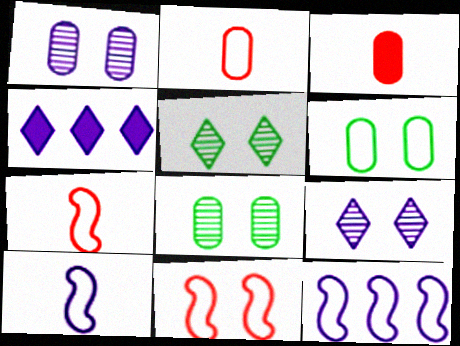[[1, 4, 10], 
[3, 5, 12], 
[4, 7, 8]]